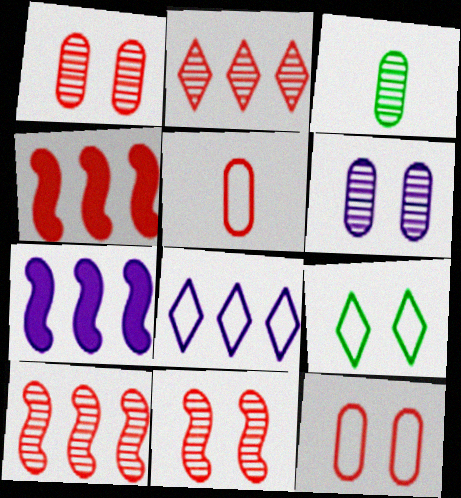[]